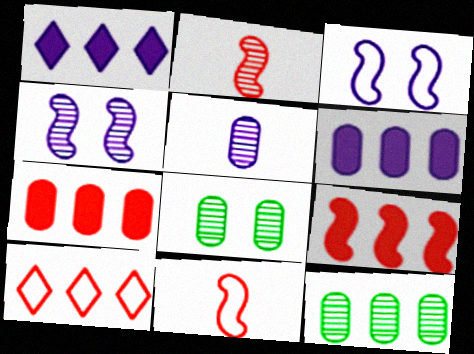[[1, 3, 5], 
[1, 8, 11]]